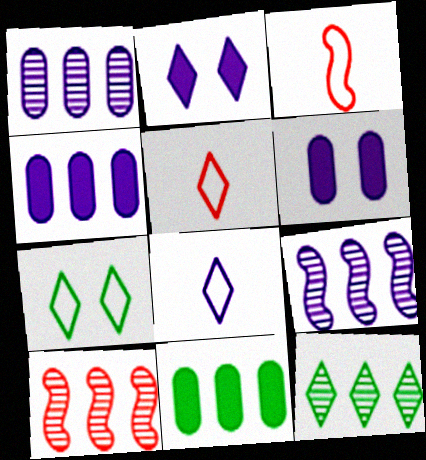[[1, 10, 12], 
[2, 5, 12], 
[3, 6, 12], 
[6, 8, 9]]